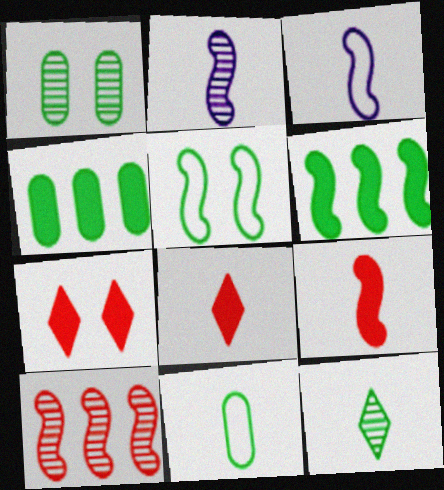[[1, 4, 11], 
[2, 8, 11], 
[4, 5, 12]]